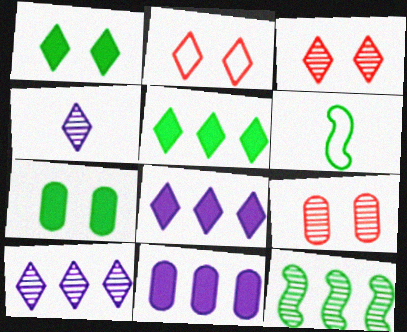[[2, 4, 5], 
[3, 6, 11], 
[4, 9, 12], 
[6, 8, 9]]